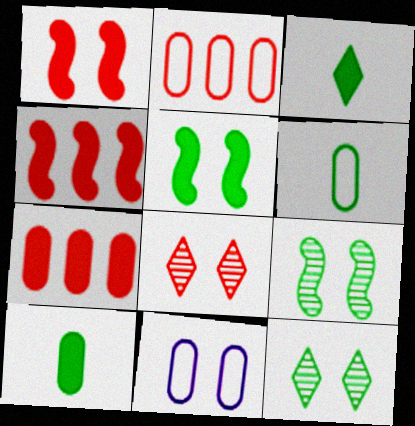[[1, 11, 12], 
[2, 6, 11], 
[5, 8, 11]]